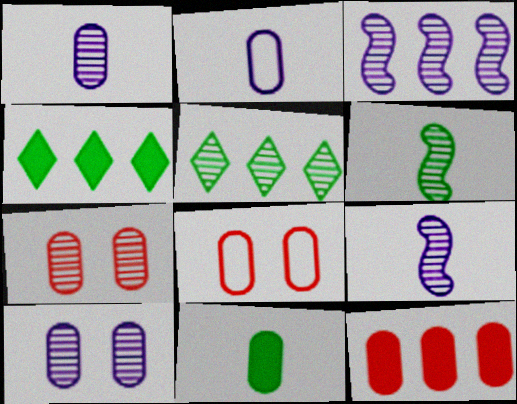[[4, 8, 9], 
[5, 7, 9]]